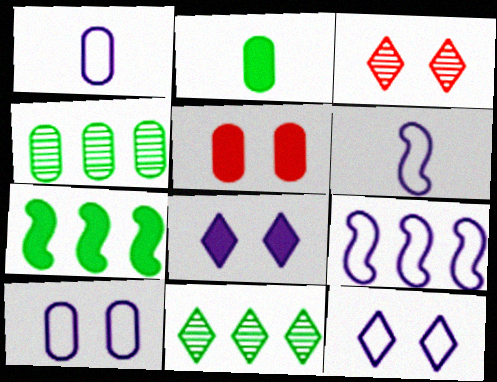[[1, 3, 7], 
[1, 4, 5], 
[1, 9, 12], 
[2, 3, 9], 
[5, 6, 11]]